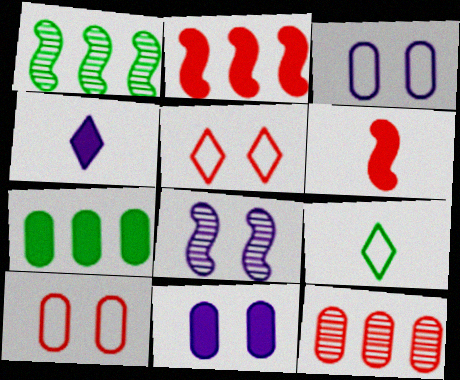[[1, 4, 10], 
[5, 6, 12]]